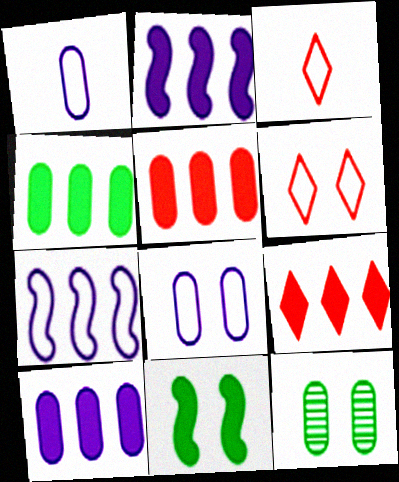[[1, 5, 12], 
[2, 3, 12], 
[2, 4, 9], 
[4, 5, 10]]